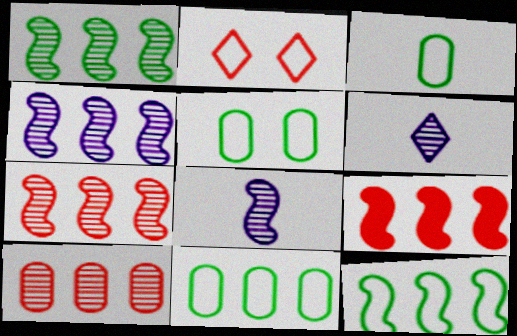[[1, 4, 7], 
[3, 5, 11], 
[4, 9, 12], 
[5, 6, 9]]